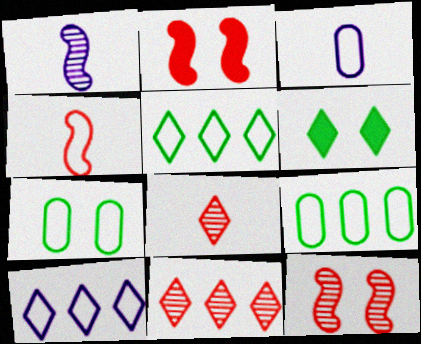[[4, 7, 10], 
[6, 8, 10]]